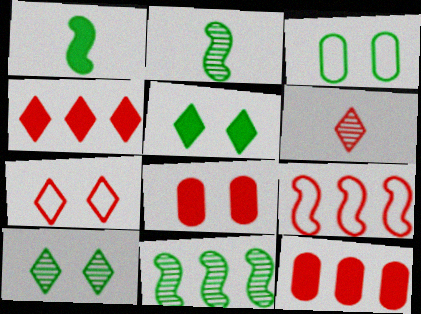[[4, 6, 7], 
[6, 8, 9]]